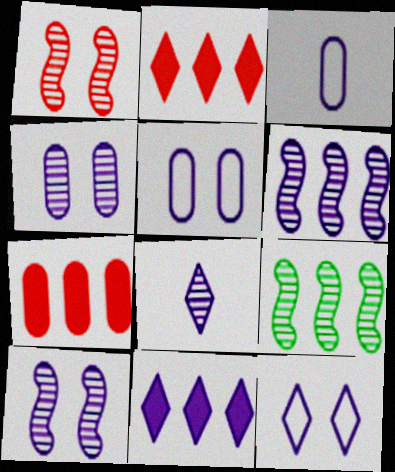[[3, 10, 11], 
[4, 6, 8], 
[8, 11, 12]]